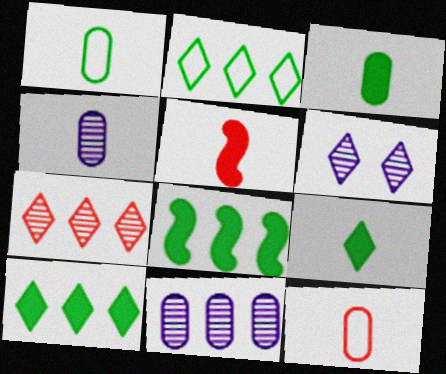[[3, 4, 12], 
[6, 8, 12]]